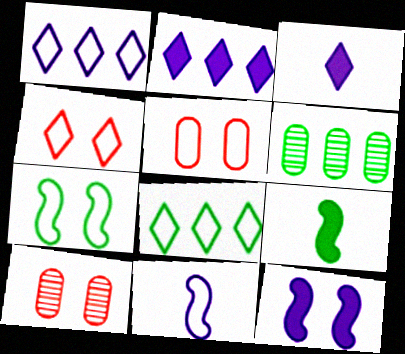[[1, 9, 10], 
[5, 8, 11]]